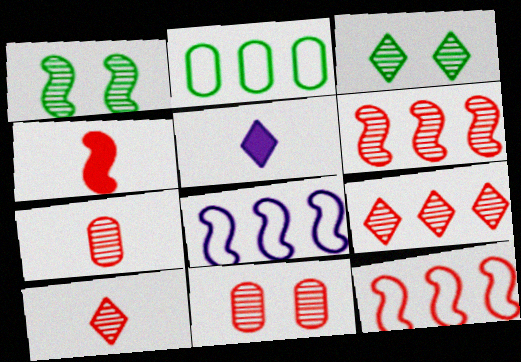[[1, 4, 8], 
[6, 10, 11]]